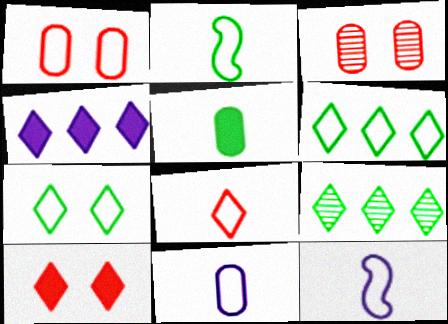[[1, 6, 12], 
[2, 3, 4], 
[2, 8, 11]]